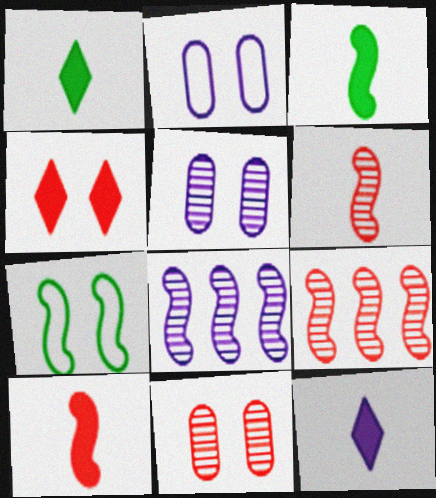[[1, 2, 9], 
[2, 8, 12], 
[4, 5, 7], 
[7, 8, 10]]